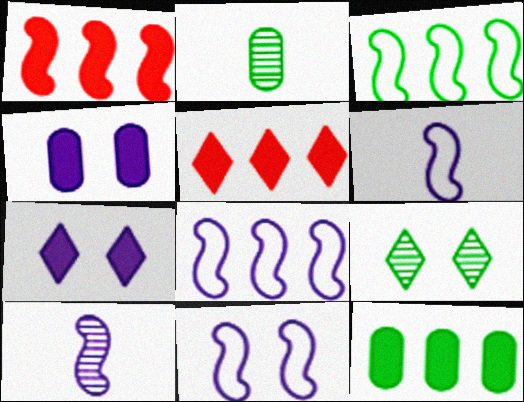[[2, 5, 11], 
[6, 8, 11]]